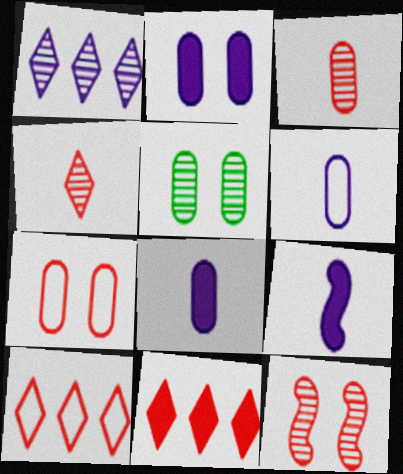[[2, 5, 7], 
[5, 9, 10]]